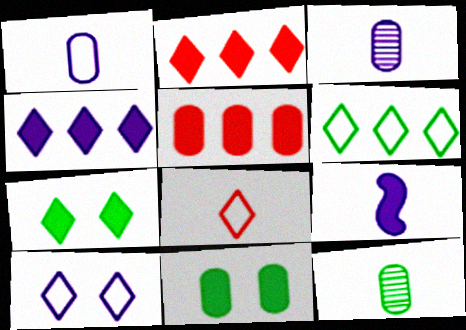[[2, 9, 11], 
[5, 7, 9], 
[6, 8, 10], 
[8, 9, 12]]